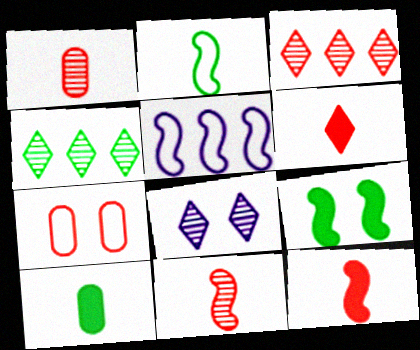[[3, 7, 12], 
[5, 9, 11], 
[7, 8, 9]]